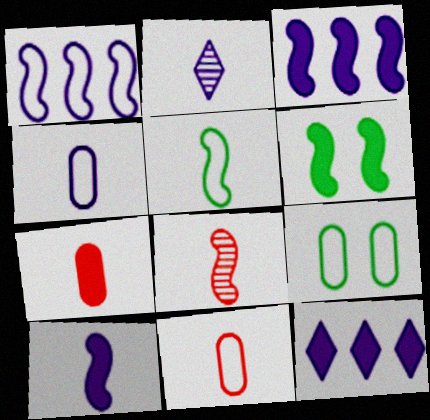[[1, 6, 8], 
[2, 4, 10], 
[2, 5, 7], 
[5, 8, 10], 
[6, 7, 12], 
[8, 9, 12]]